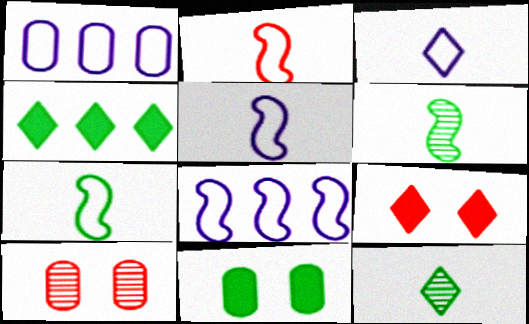[[1, 6, 9], 
[2, 5, 7], 
[4, 5, 10]]